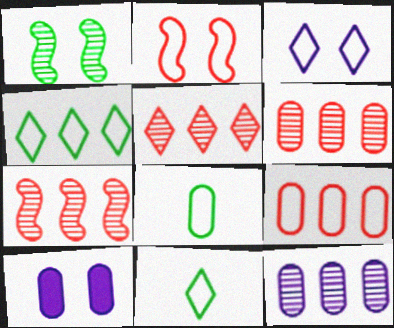[[5, 6, 7], 
[6, 8, 10], 
[7, 10, 11]]